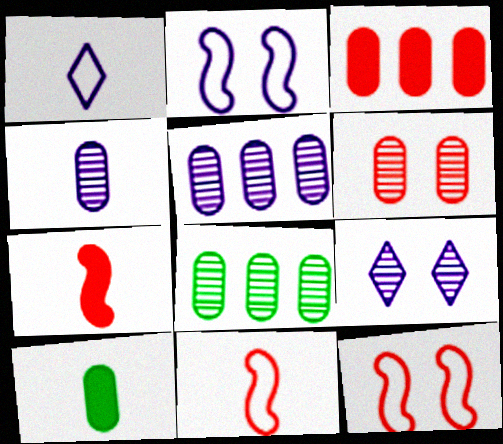[[4, 6, 8]]